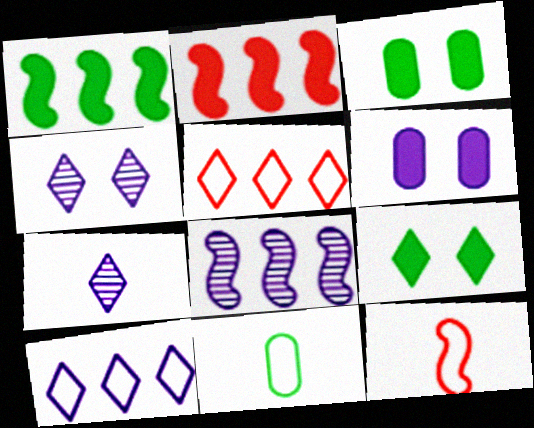[[2, 4, 11], 
[5, 7, 9]]